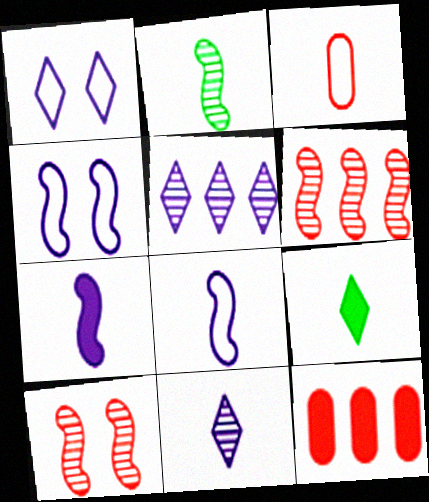[[1, 2, 12]]